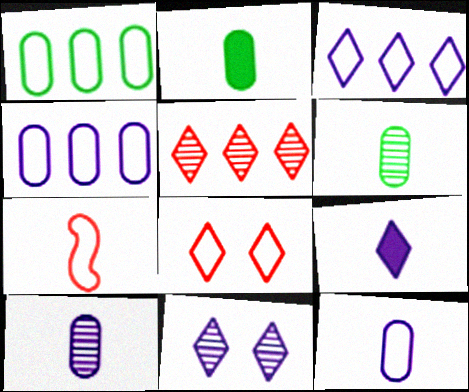[[3, 9, 11], 
[6, 7, 9]]